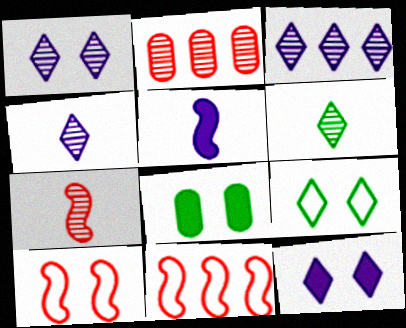[[1, 3, 4], 
[1, 8, 10], 
[2, 5, 9], 
[4, 8, 11]]